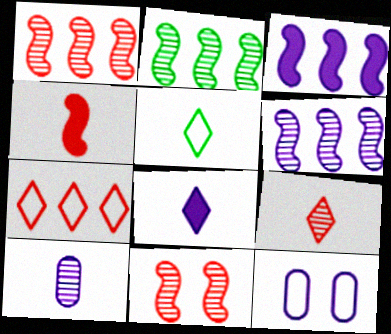[[1, 2, 6], 
[4, 5, 10], 
[5, 8, 9], 
[6, 8, 12]]